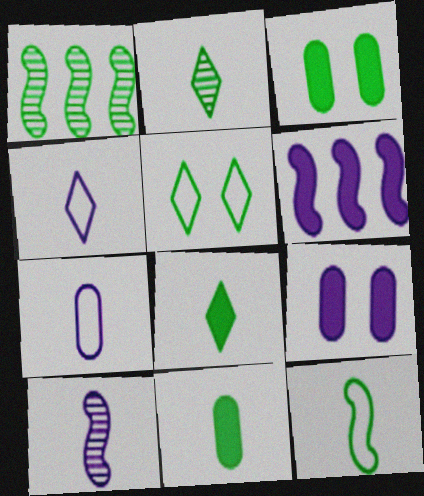[[1, 5, 11], 
[2, 11, 12]]